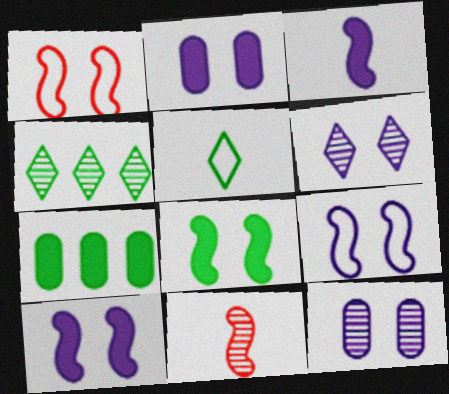[[2, 6, 9], 
[4, 11, 12]]